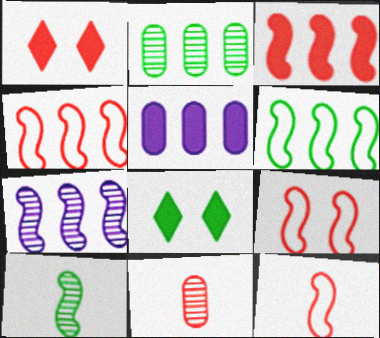[[1, 4, 11], 
[3, 6, 7], 
[4, 9, 12]]